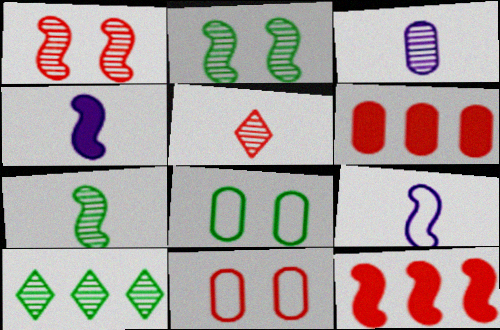[[1, 3, 10], 
[2, 9, 12], 
[3, 5, 7], 
[3, 6, 8], 
[4, 10, 11], 
[5, 11, 12]]